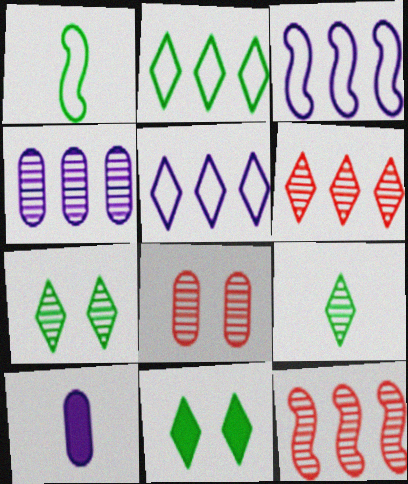[[2, 9, 11]]